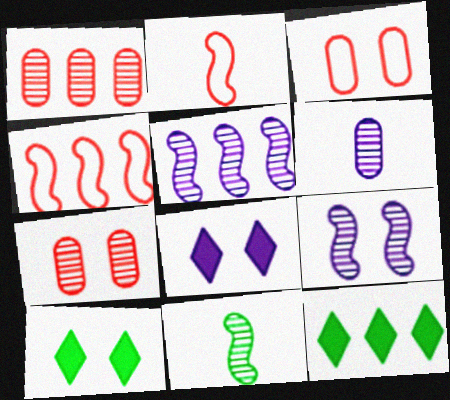[[3, 9, 10], 
[4, 6, 10]]